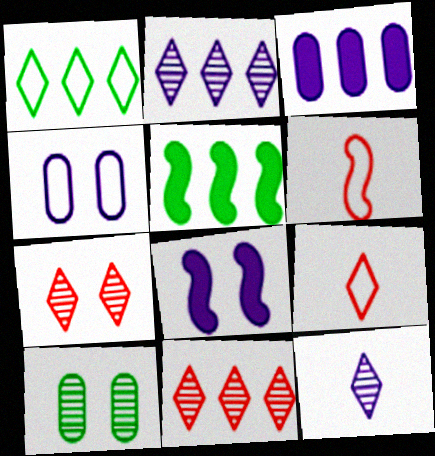[[1, 4, 6]]